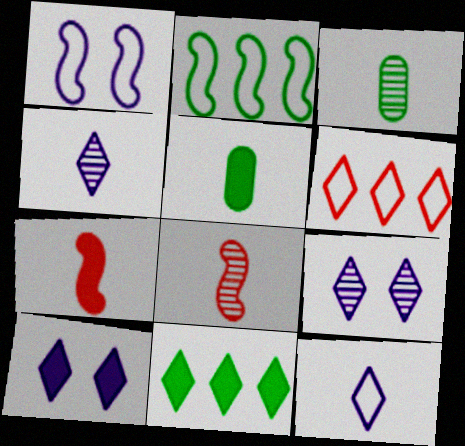[[3, 4, 8], 
[3, 7, 12], 
[5, 8, 12]]